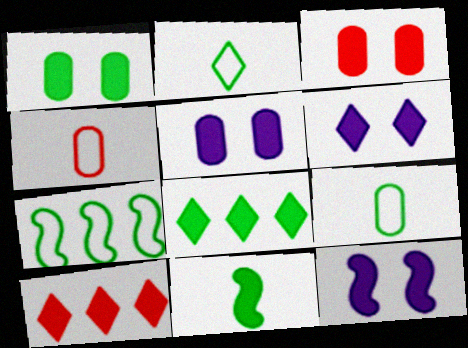[[1, 3, 5], 
[1, 8, 11], 
[5, 6, 12], 
[5, 10, 11]]